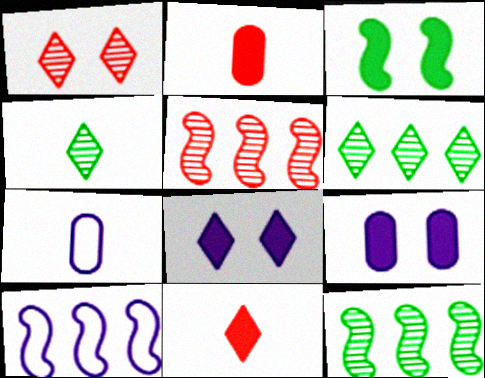[]